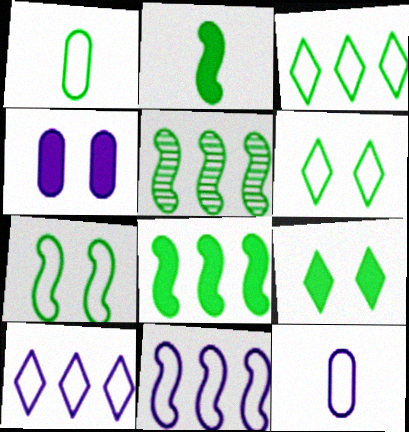[[1, 3, 7], 
[1, 5, 9], 
[2, 5, 7]]